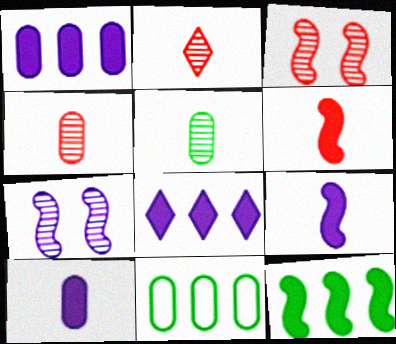[]